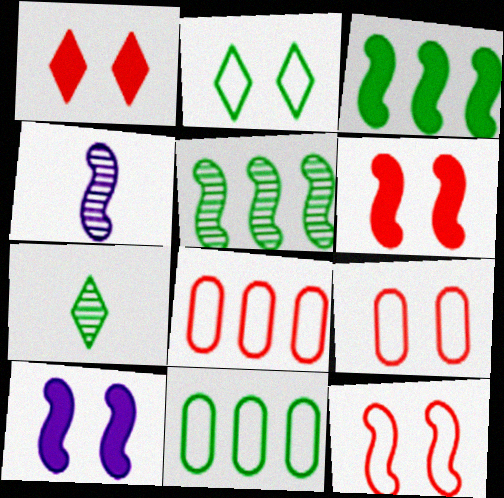[[1, 4, 11], 
[3, 4, 12], 
[7, 8, 10]]